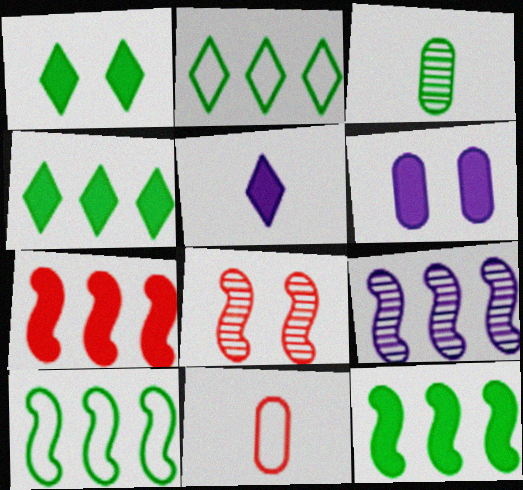[[1, 3, 10], 
[1, 9, 11], 
[7, 9, 10]]